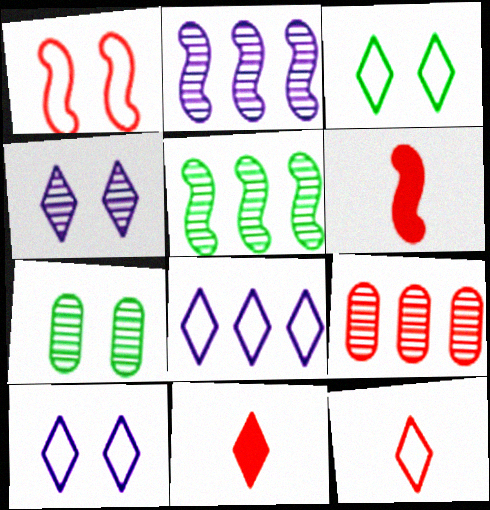[[1, 9, 11], 
[3, 8, 12], 
[6, 7, 8]]